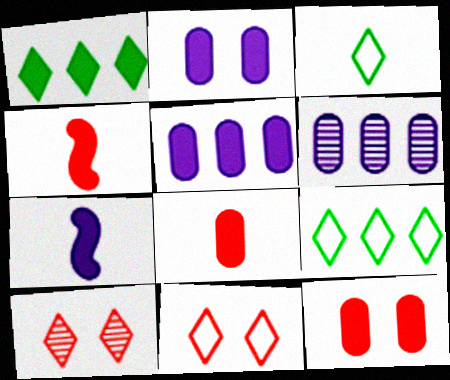[[1, 2, 4], 
[1, 7, 12]]